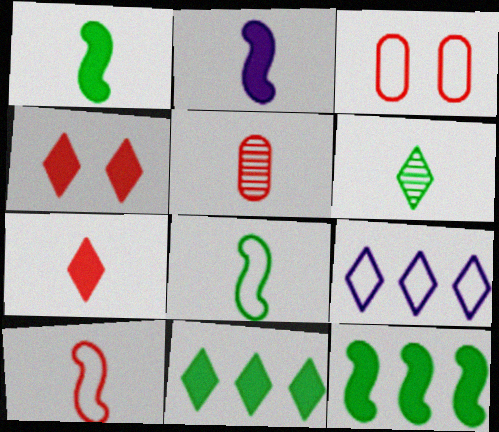[[3, 8, 9], 
[4, 6, 9], 
[5, 7, 10]]